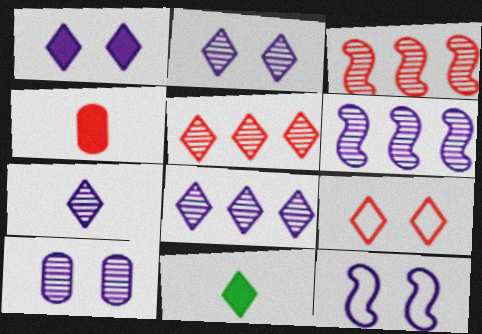[[1, 10, 12], 
[2, 7, 8], 
[3, 4, 9], 
[6, 7, 10], 
[8, 9, 11]]